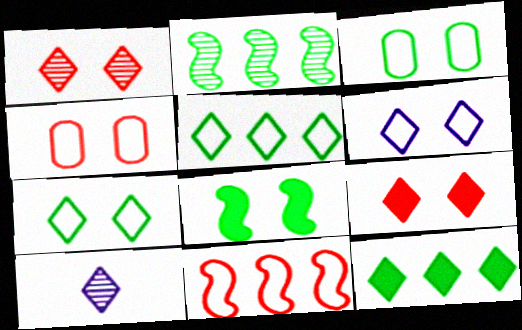[[5, 9, 10]]